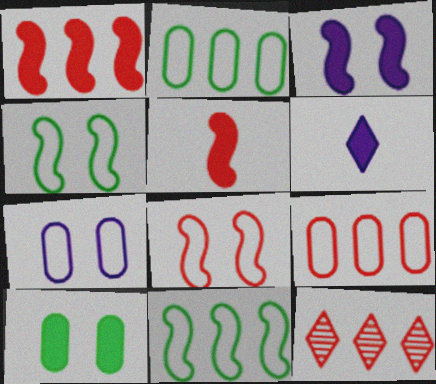[[1, 6, 10], 
[1, 9, 12]]